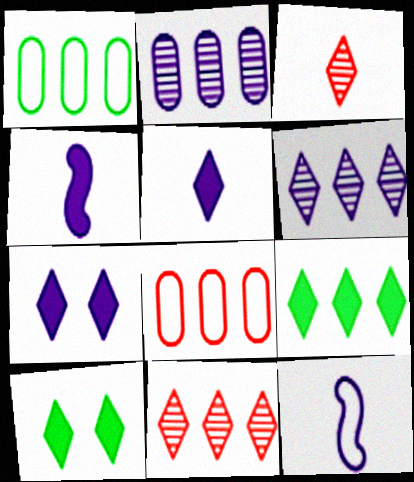[[2, 7, 12]]